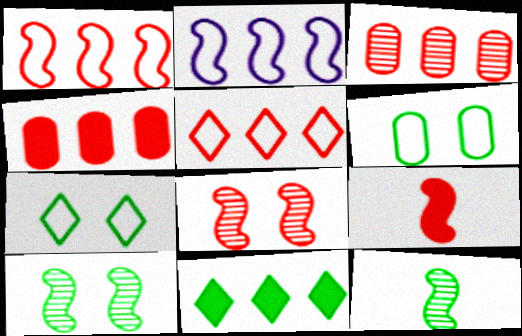[[1, 8, 9], 
[2, 3, 11], 
[2, 9, 10], 
[6, 11, 12]]